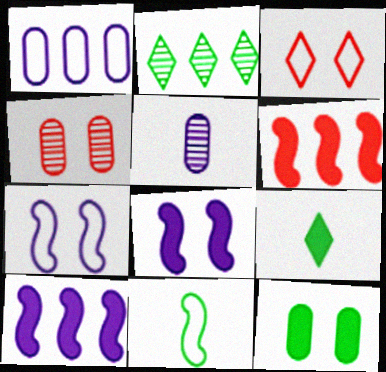[[1, 2, 6], 
[1, 3, 11], 
[2, 11, 12]]